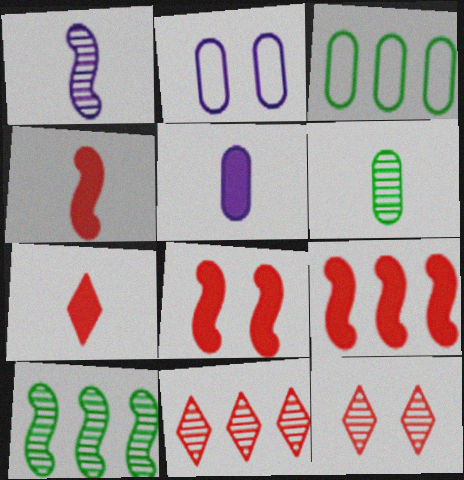[[2, 7, 10], 
[4, 8, 9]]